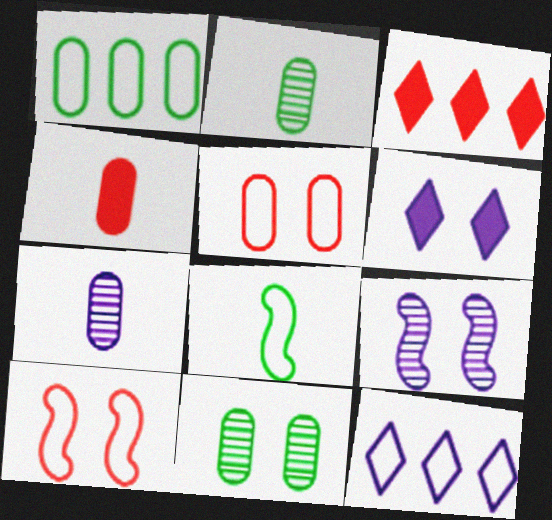[[5, 8, 12], 
[6, 10, 11]]